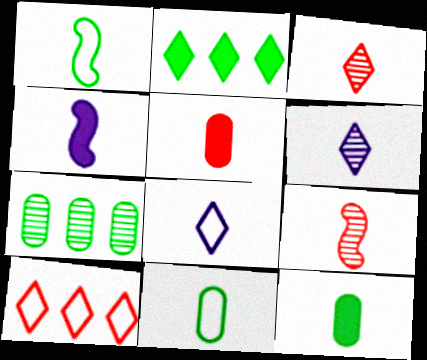[[1, 4, 9], 
[1, 5, 6], 
[3, 4, 11], 
[8, 9, 12]]